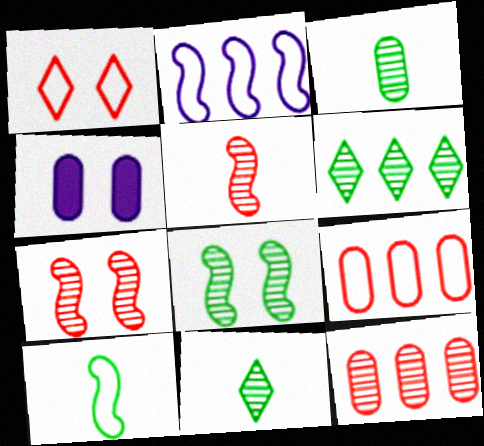[[1, 4, 8], 
[3, 4, 9], 
[3, 6, 8]]